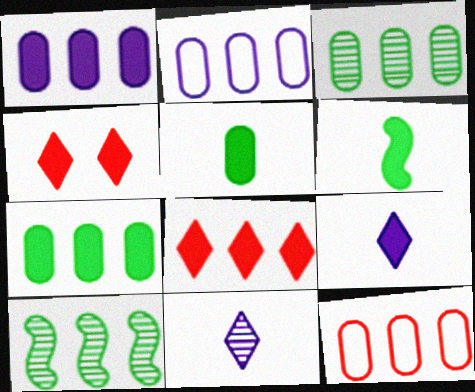[[1, 3, 12], 
[1, 4, 6], 
[2, 8, 10]]